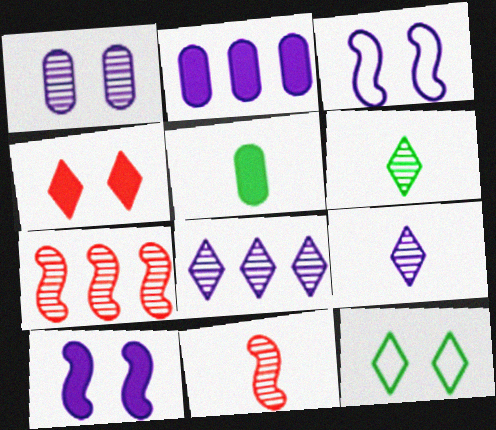[[1, 6, 7], 
[2, 3, 9], 
[2, 11, 12]]